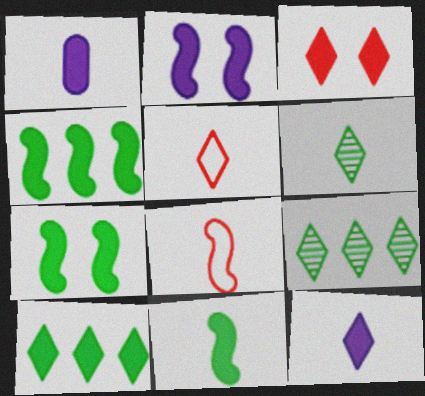[[1, 3, 4], 
[1, 6, 8], 
[3, 10, 12], 
[4, 7, 11], 
[5, 6, 12]]